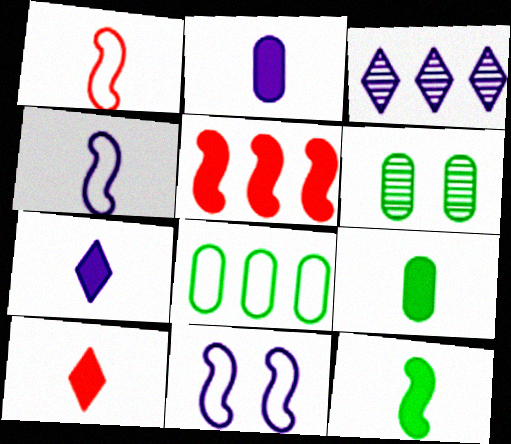[[2, 3, 11], 
[2, 10, 12], 
[3, 5, 8], 
[6, 8, 9]]